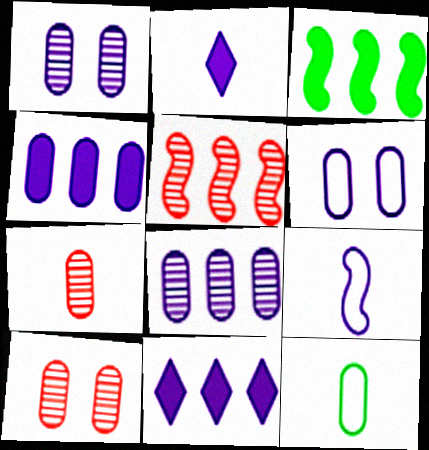[[1, 9, 11], 
[4, 10, 12]]